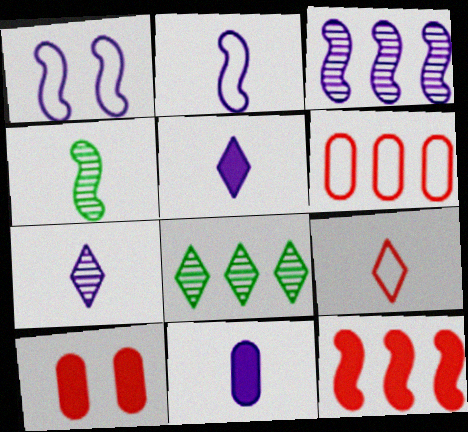[[1, 4, 12], 
[2, 7, 11], 
[2, 8, 10], 
[4, 9, 11]]